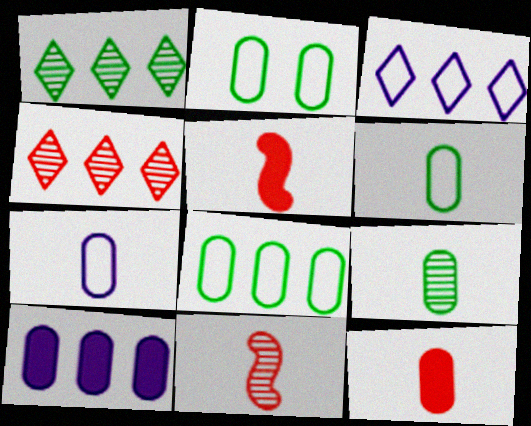[[2, 6, 8], 
[7, 9, 12]]